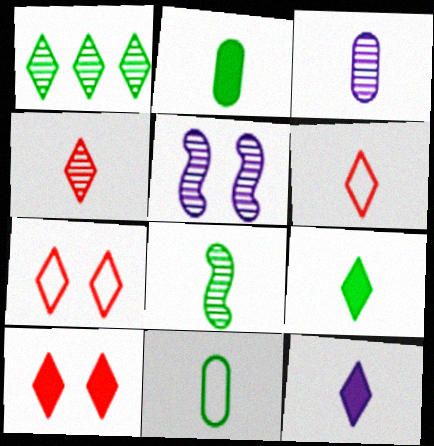[[1, 7, 12], 
[3, 4, 8], 
[8, 9, 11]]